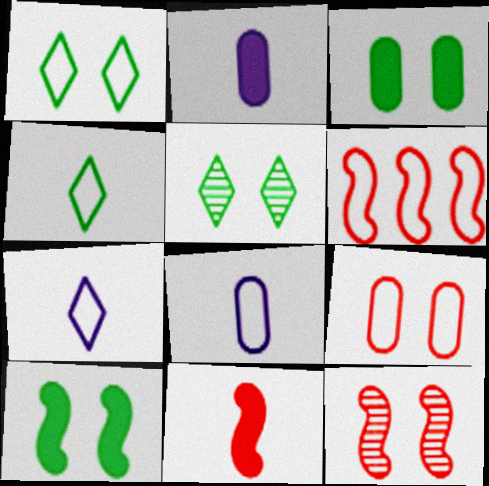[[1, 6, 8], 
[2, 5, 6], 
[6, 11, 12]]